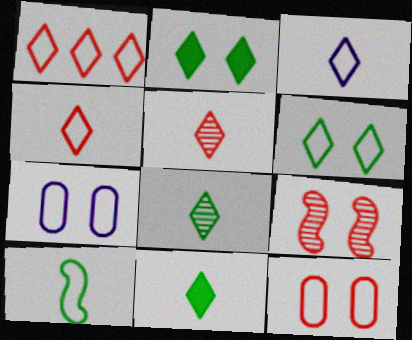[[1, 3, 6], 
[1, 7, 10], 
[2, 7, 9], 
[3, 5, 11]]